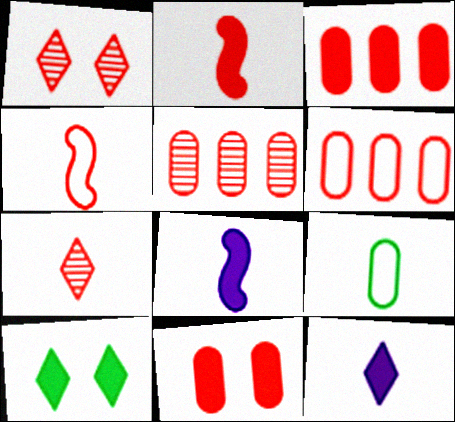[[1, 2, 6], 
[1, 3, 4], 
[3, 5, 6], 
[3, 8, 10], 
[7, 8, 9]]